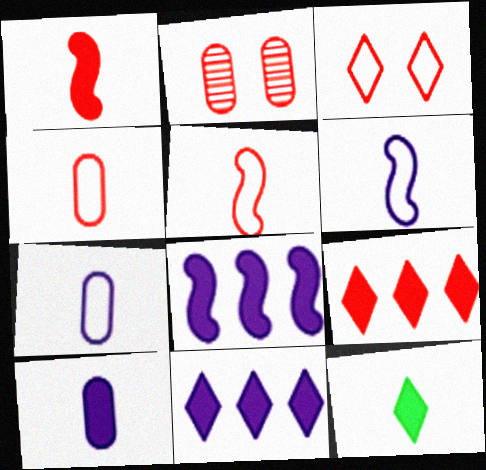[[1, 10, 12], 
[2, 5, 9]]